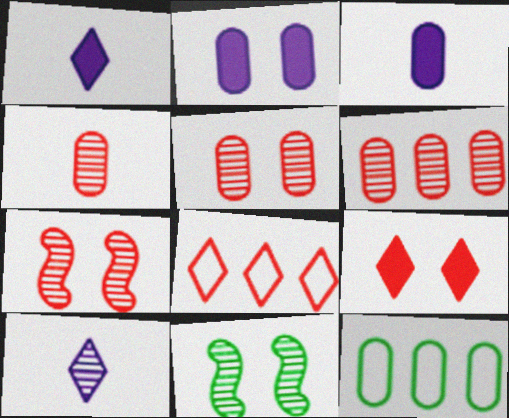[[1, 7, 12], 
[2, 4, 12], 
[3, 5, 12], 
[3, 8, 11], 
[4, 5, 6], 
[6, 10, 11]]